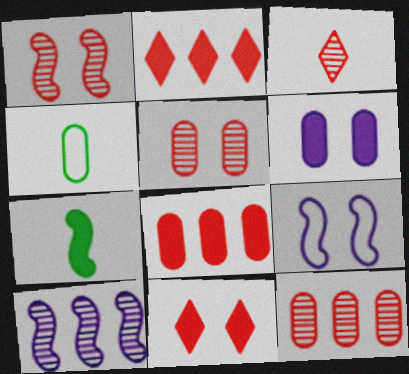[[1, 3, 12], 
[2, 6, 7], 
[4, 6, 12], 
[4, 10, 11]]